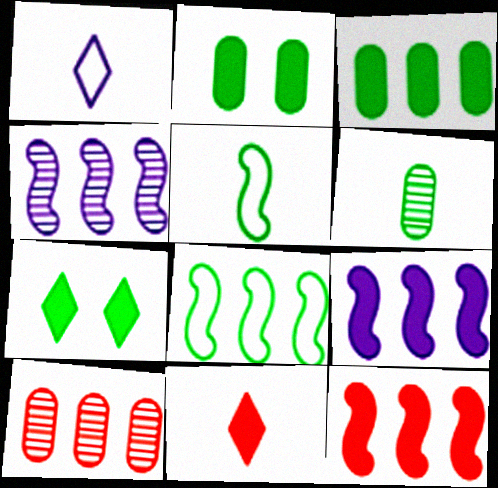[[2, 9, 11], 
[4, 8, 12], 
[6, 7, 8]]